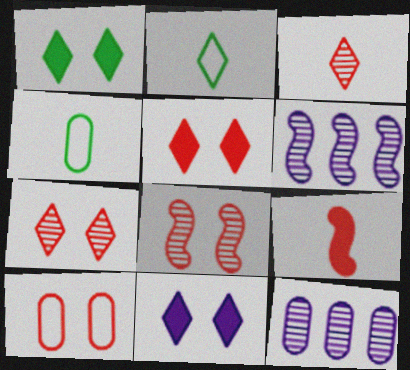[[1, 5, 11], 
[4, 5, 6], 
[5, 8, 10]]